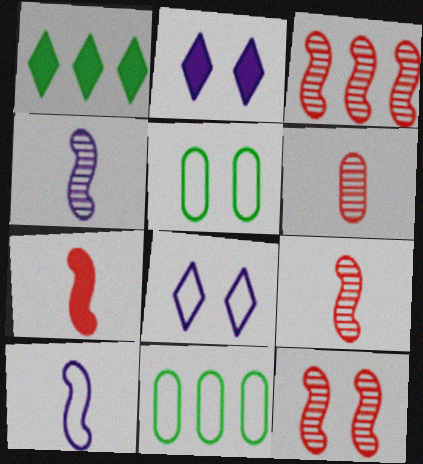[[2, 5, 12], 
[2, 9, 11], 
[3, 9, 12]]